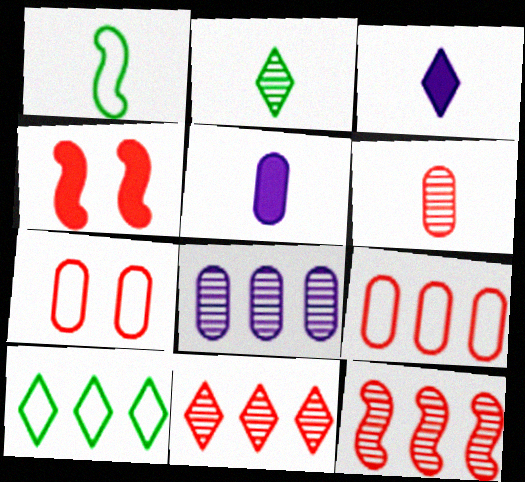[[1, 3, 6]]